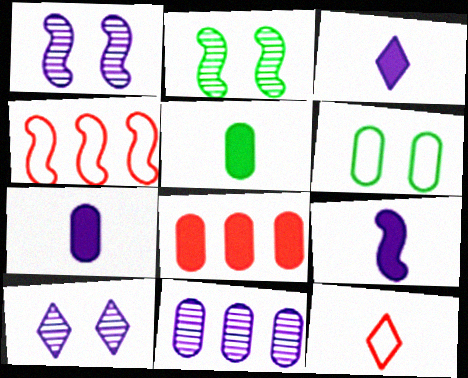[[2, 4, 9], 
[3, 7, 9], 
[4, 5, 10]]